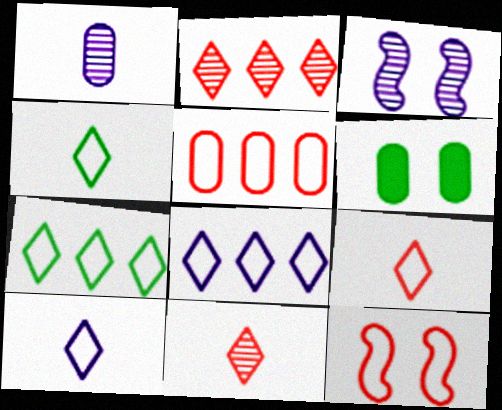[[1, 5, 6], 
[4, 9, 10], 
[5, 9, 12]]